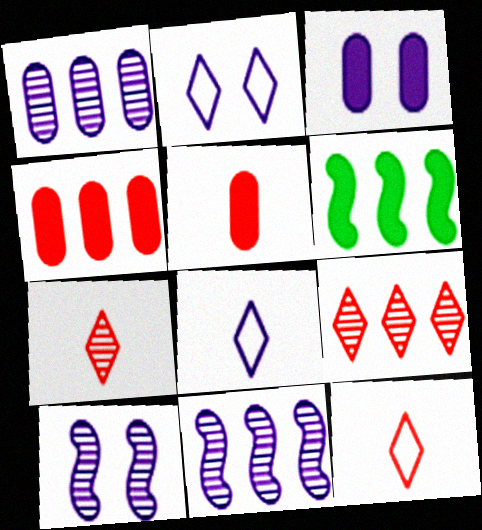[[2, 3, 10], 
[3, 8, 11]]